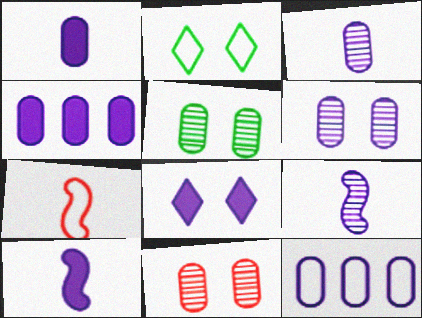[[1, 6, 12], 
[2, 7, 12], 
[4, 8, 10], 
[5, 6, 11], 
[8, 9, 12]]